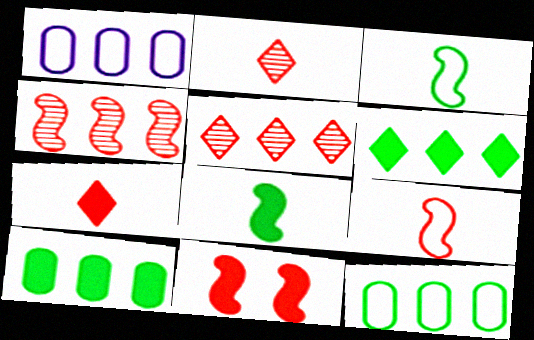[[1, 4, 6], 
[4, 9, 11]]